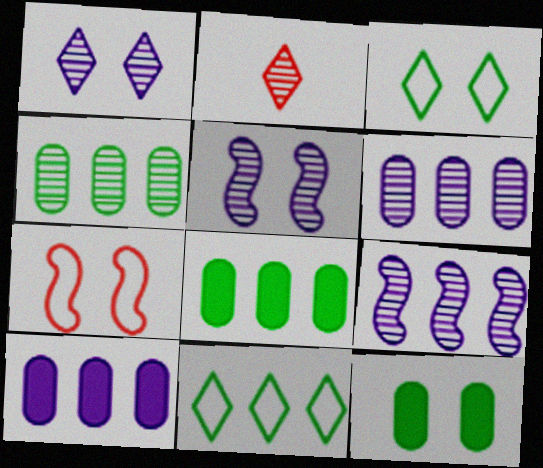[[1, 7, 12], 
[2, 4, 5]]